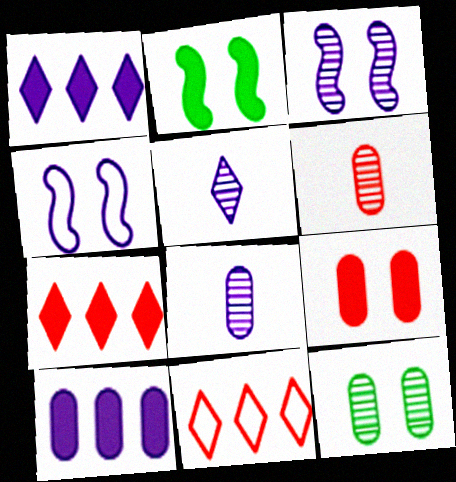[[1, 4, 8], 
[2, 8, 11], 
[4, 5, 10]]